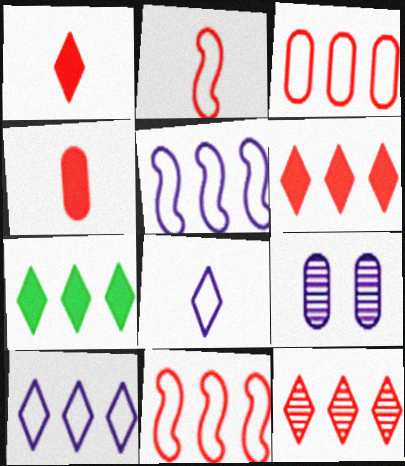[[2, 7, 9], 
[7, 10, 12]]